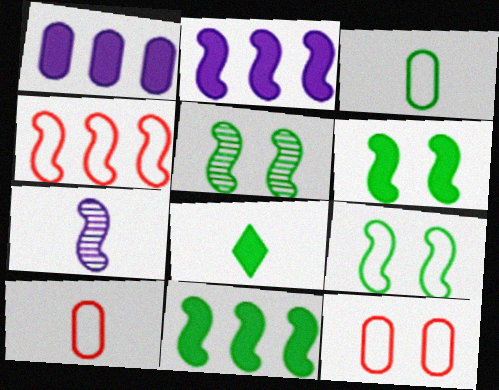[[4, 6, 7], 
[5, 6, 9], 
[7, 8, 10]]